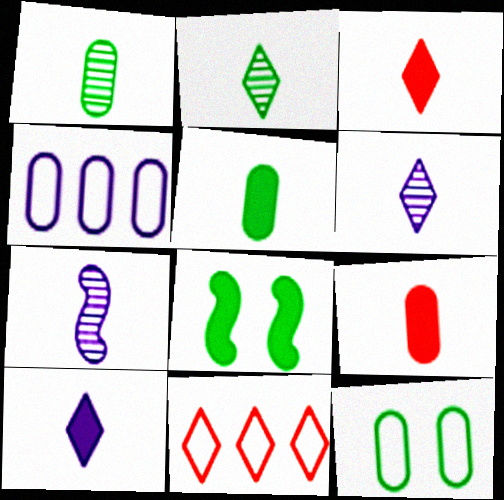[]